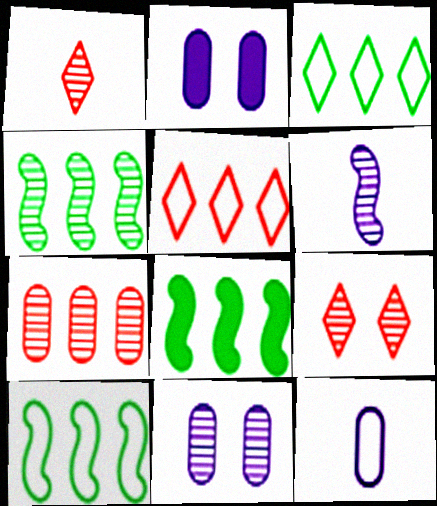[[1, 2, 10], 
[1, 4, 11], 
[4, 8, 10], 
[8, 9, 12]]